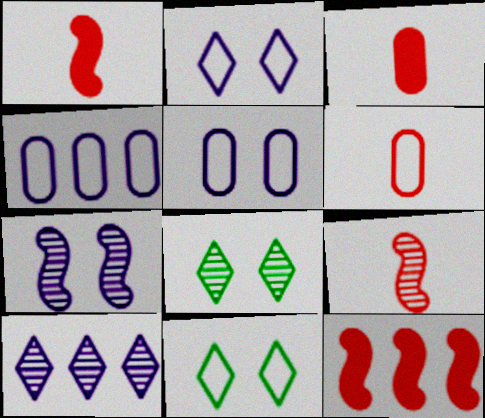[[1, 4, 8]]